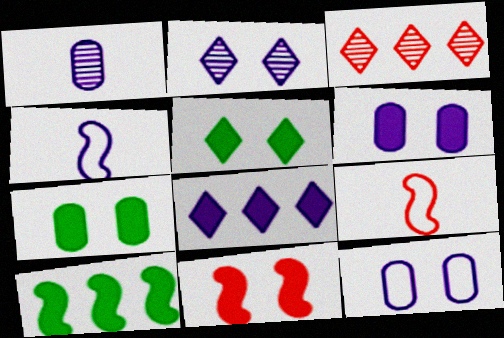[[3, 4, 7], 
[5, 6, 11]]